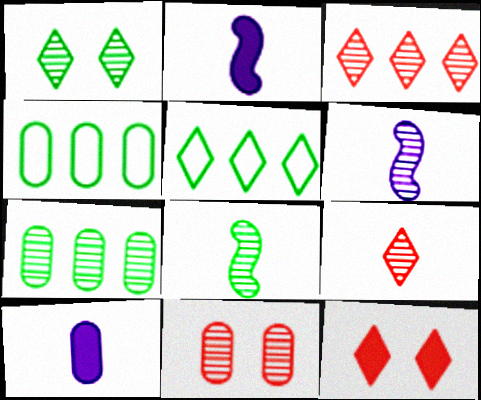[[1, 7, 8], 
[2, 5, 11], 
[4, 6, 12], 
[4, 10, 11]]